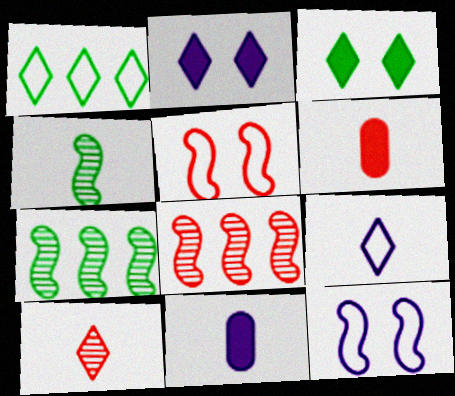[[1, 2, 10], 
[4, 6, 9]]